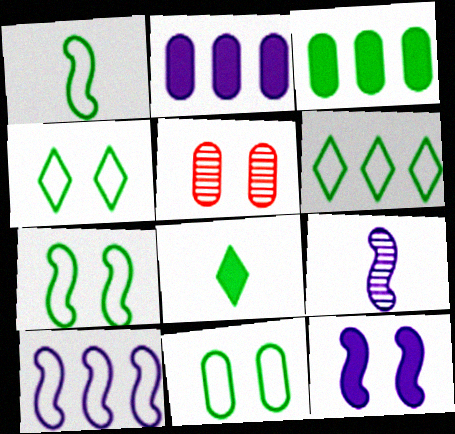[[1, 6, 11], 
[4, 5, 12], 
[4, 7, 11], 
[5, 8, 10], 
[9, 10, 12]]